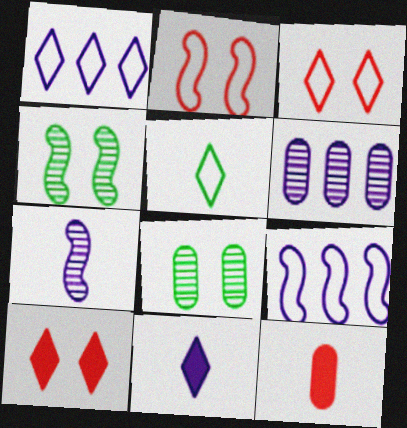[[1, 3, 5], 
[1, 4, 12], 
[5, 7, 12]]